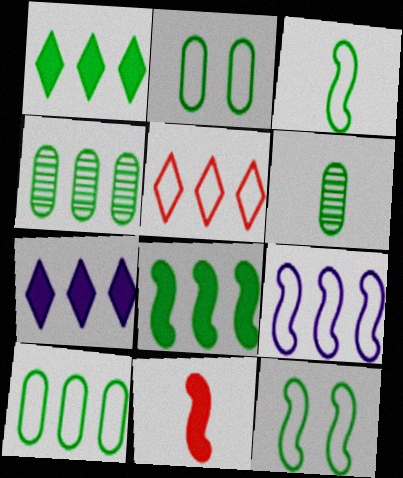[[1, 6, 12], 
[5, 9, 10]]